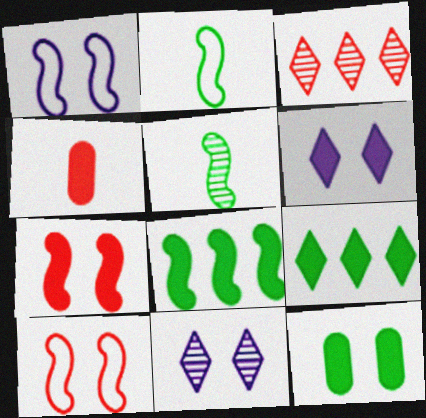[[3, 4, 10], 
[4, 6, 8], 
[6, 7, 12], 
[10, 11, 12]]